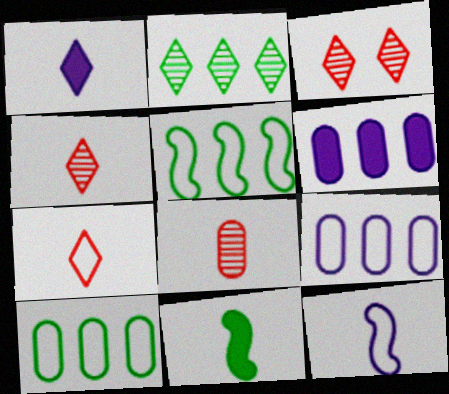[[3, 9, 11]]